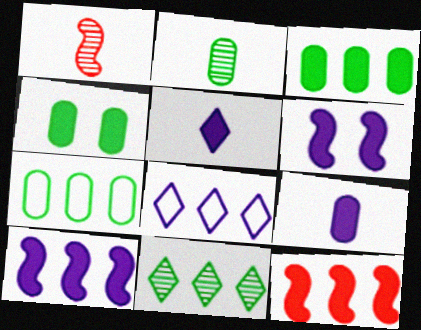[[1, 4, 8], 
[2, 4, 7], 
[4, 5, 12]]